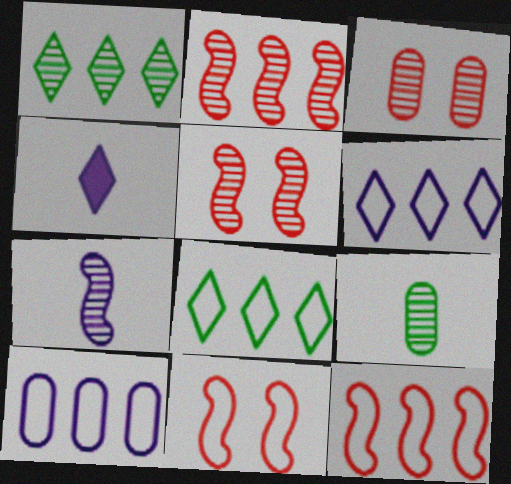[[1, 3, 7], 
[8, 10, 12]]